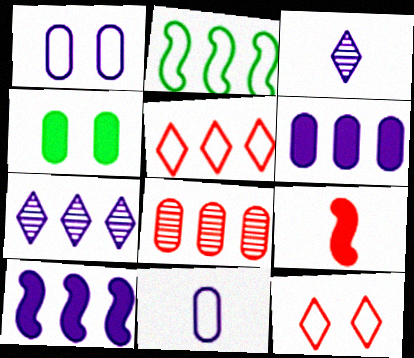[[1, 3, 10], 
[2, 11, 12], 
[4, 8, 11], 
[8, 9, 12]]